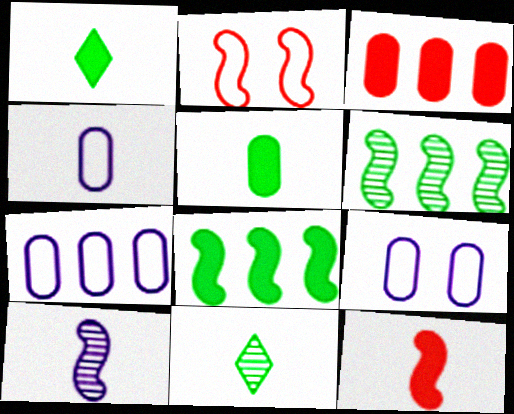[[2, 8, 10], 
[4, 7, 9], 
[4, 11, 12]]